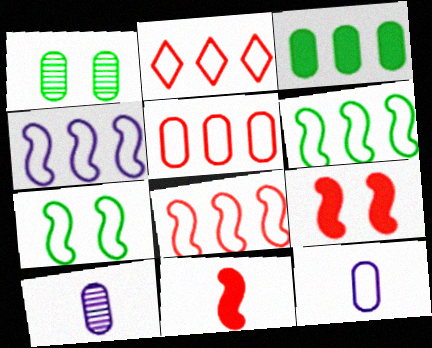[[2, 5, 8], 
[2, 7, 12], 
[4, 6, 8]]